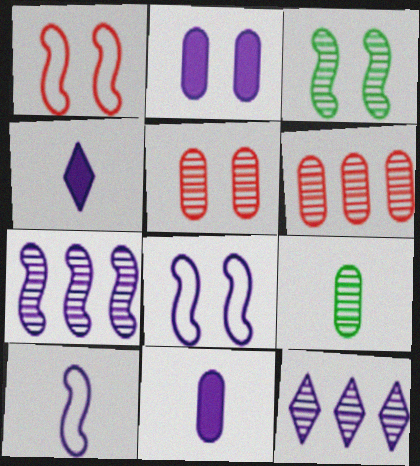[[2, 10, 12], 
[8, 11, 12]]